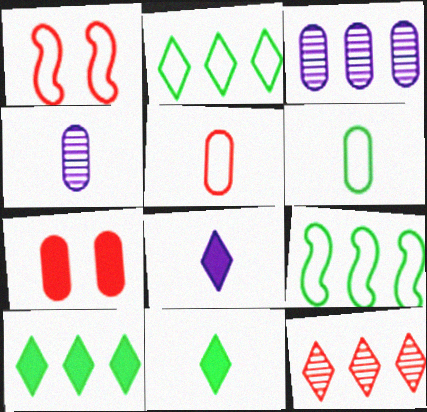[[1, 3, 11], 
[1, 4, 10], 
[3, 6, 7]]